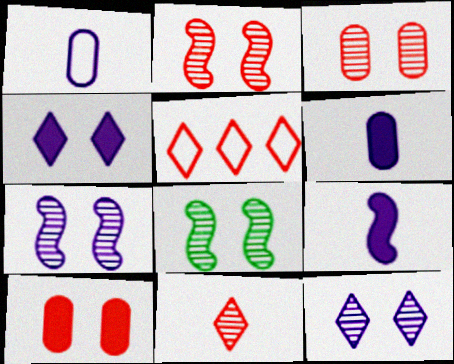[[2, 7, 8], 
[3, 8, 12], 
[5, 6, 8]]